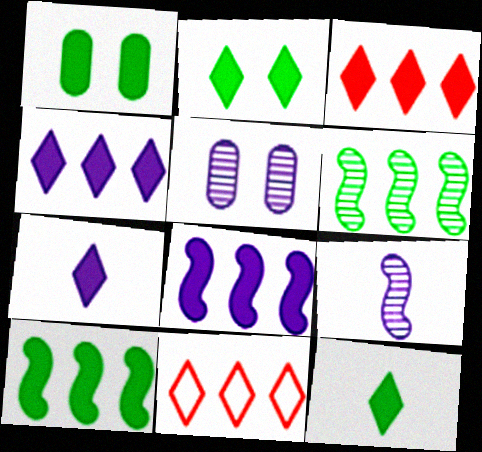[[1, 9, 11], 
[1, 10, 12], 
[2, 3, 7]]